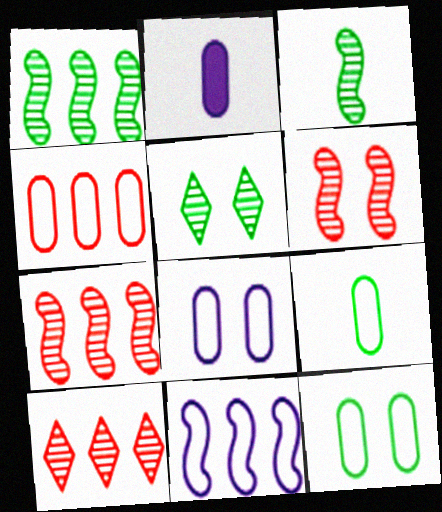[[4, 8, 9]]